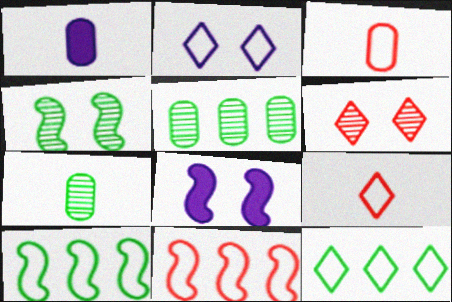[[1, 3, 7], 
[1, 6, 10], 
[2, 3, 10], 
[2, 9, 12], 
[5, 8, 9]]